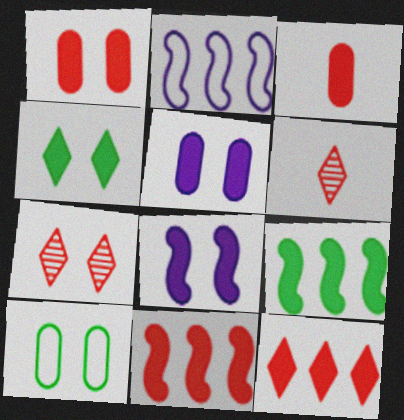[[1, 4, 8], 
[7, 8, 10]]